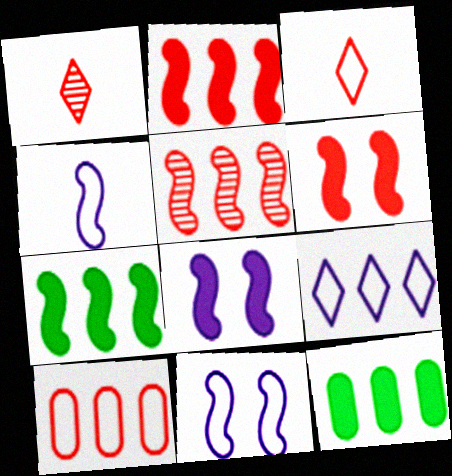[[1, 6, 10], 
[1, 11, 12], 
[5, 9, 12]]